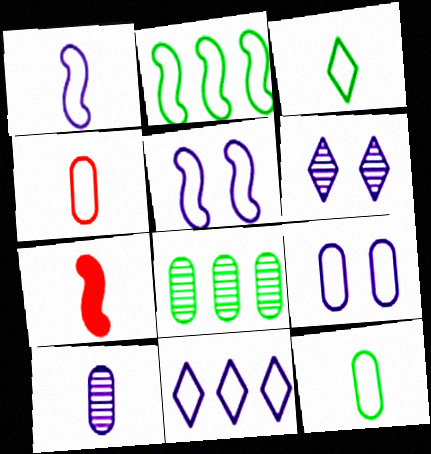[[1, 3, 4], 
[1, 9, 11], 
[3, 7, 10]]